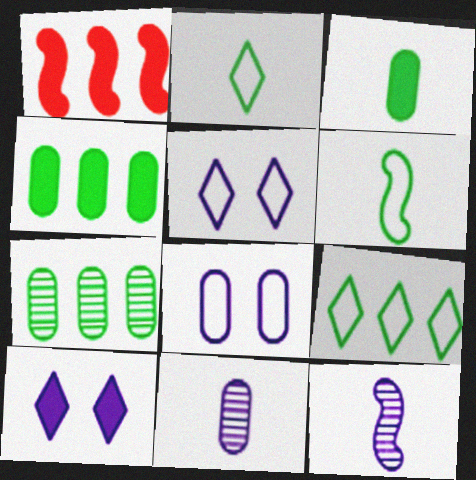[[1, 3, 10]]